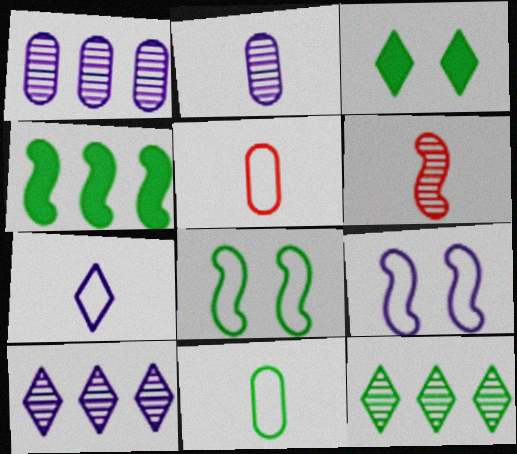[[4, 6, 9]]